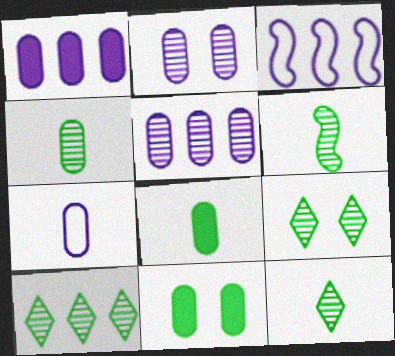[[1, 2, 7], 
[4, 6, 12], 
[9, 10, 12]]